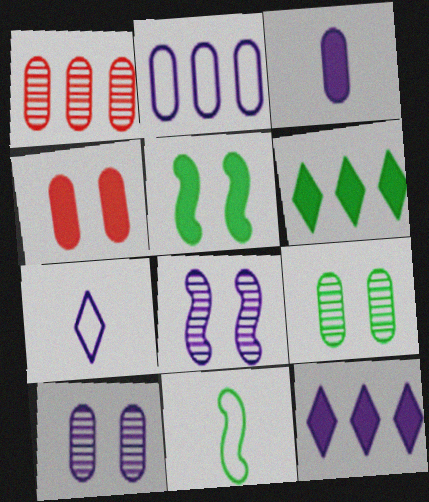[[1, 5, 7], 
[2, 3, 10], 
[6, 9, 11]]